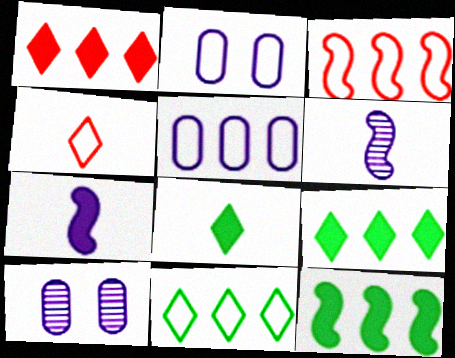[[3, 5, 11], 
[3, 8, 10], 
[4, 10, 12]]